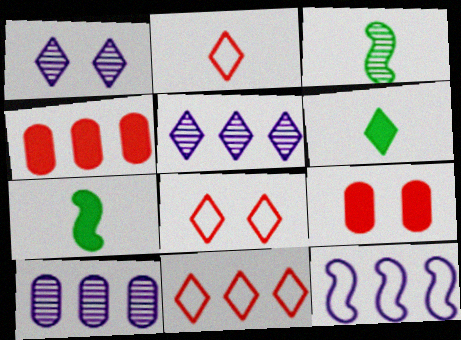[[1, 6, 11], 
[2, 8, 11], 
[5, 6, 8], 
[7, 8, 10]]